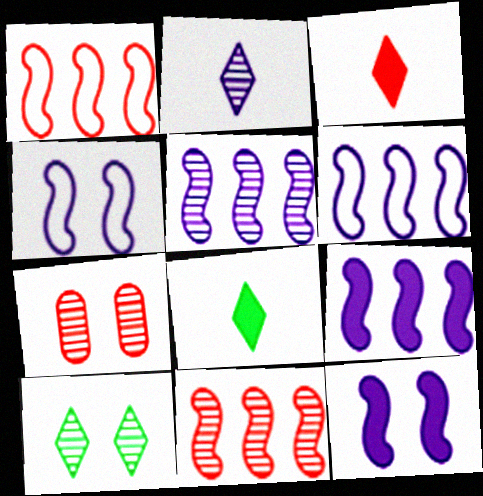[[1, 3, 7], 
[5, 6, 9], 
[6, 7, 8]]